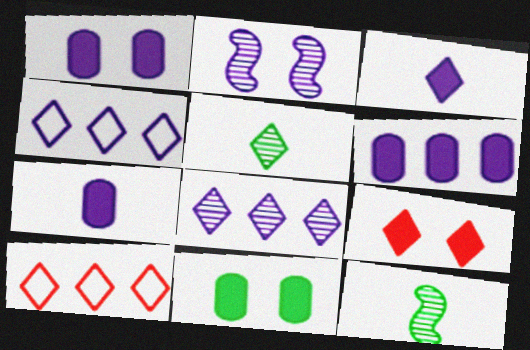[[1, 6, 7], 
[1, 10, 12], 
[2, 4, 7], 
[4, 5, 9]]